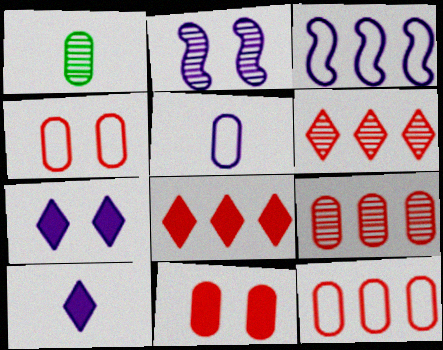[[1, 2, 6]]